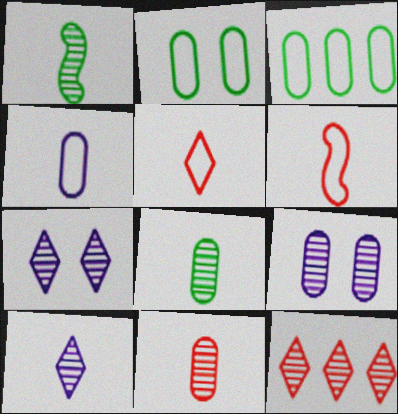[[1, 9, 12], 
[1, 10, 11]]